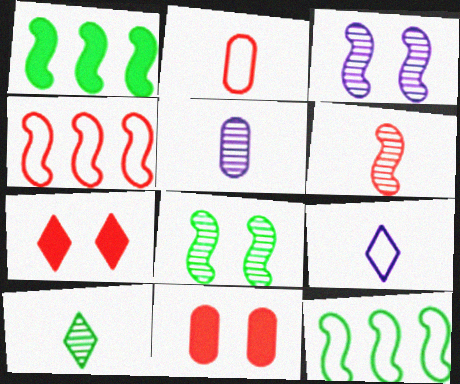[[5, 6, 10], 
[5, 7, 12]]